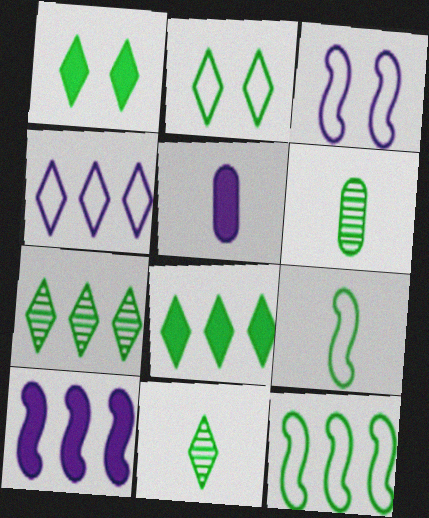[[1, 6, 12], 
[2, 8, 11]]